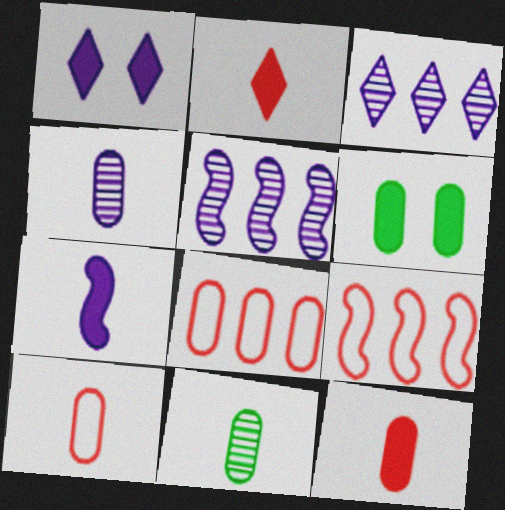[[1, 9, 11], 
[4, 6, 8]]